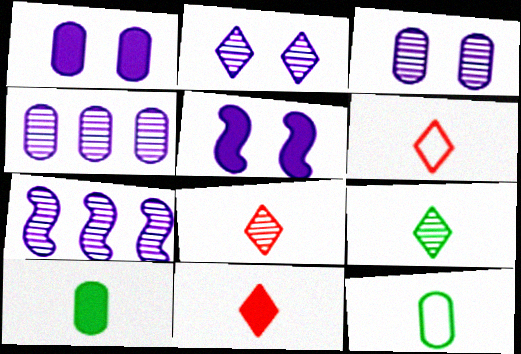[[6, 8, 11]]